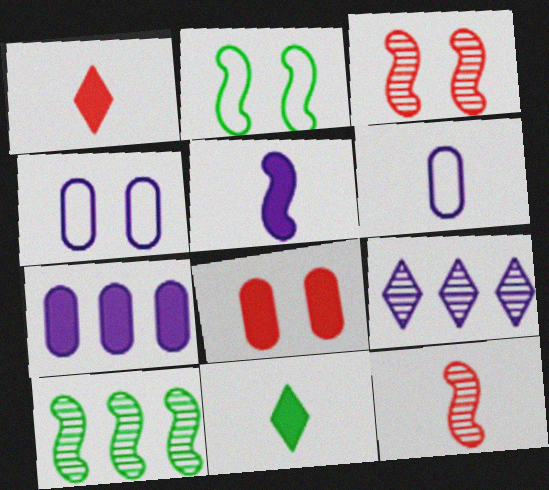[[1, 4, 10], 
[4, 5, 9], 
[6, 11, 12]]